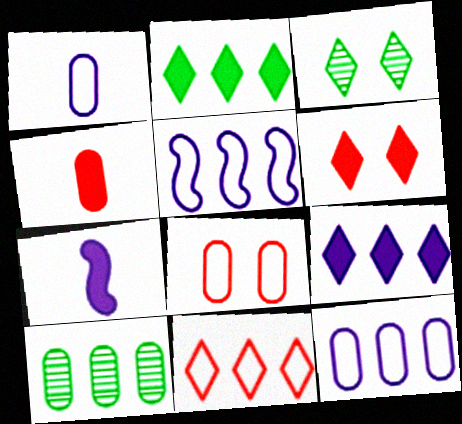[[3, 4, 5]]